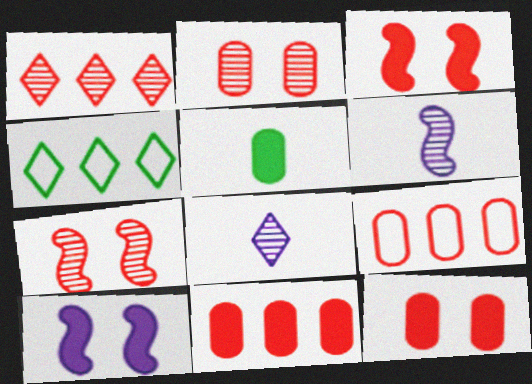[[4, 6, 12]]